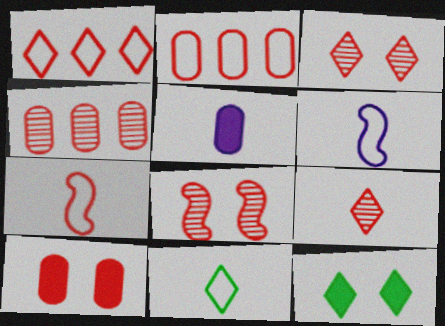[[4, 6, 12], 
[4, 8, 9]]